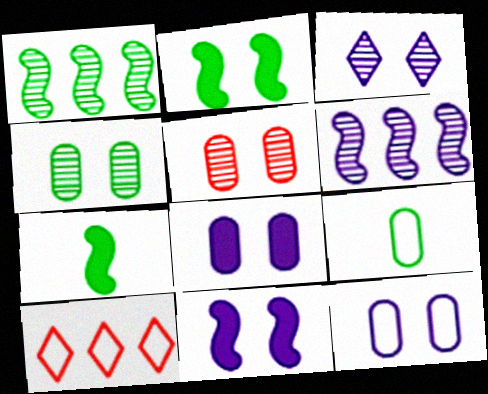[[3, 11, 12]]